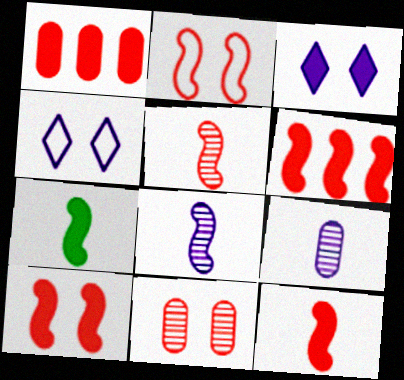[[1, 3, 7], 
[2, 5, 6], 
[6, 10, 12]]